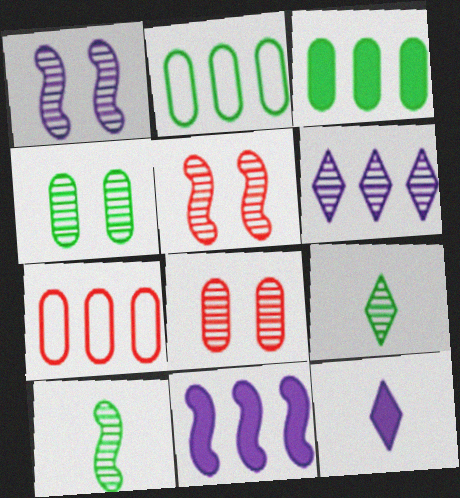[[2, 5, 12], 
[6, 8, 10]]